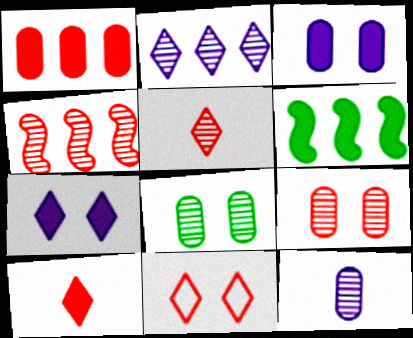[[3, 6, 10], 
[4, 5, 9], 
[6, 11, 12]]